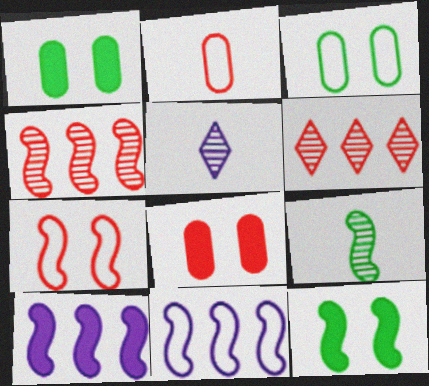[[7, 9, 10]]